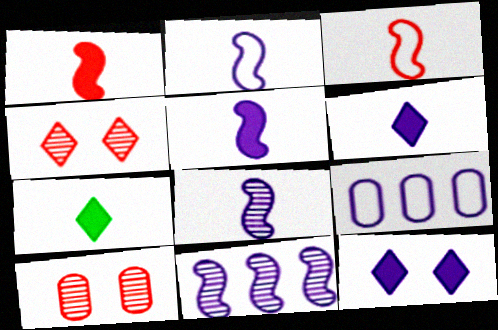[[2, 5, 8], 
[8, 9, 12]]